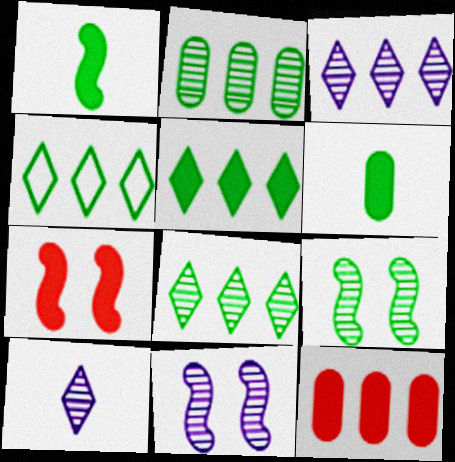[[4, 5, 8], 
[4, 6, 9]]